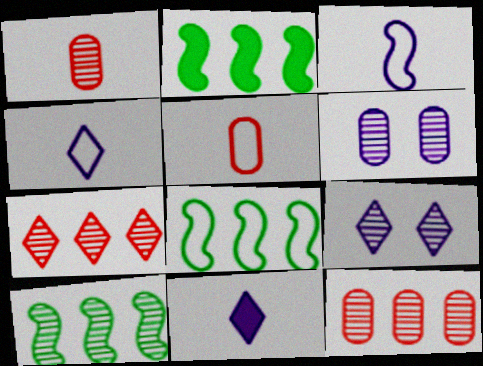[[1, 9, 10], 
[2, 5, 9], 
[2, 8, 10]]